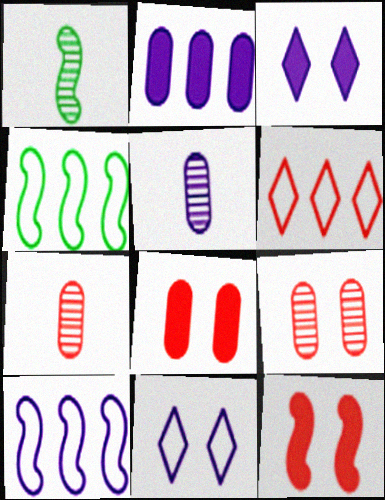[[1, 10, 12], 
[3, 4, 7], 
[3, 5, 10], 
[6, 7, 12]]